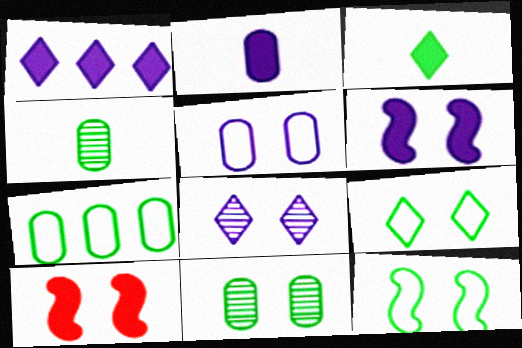[[1, 2, 6], 
[5, 6, 8]]